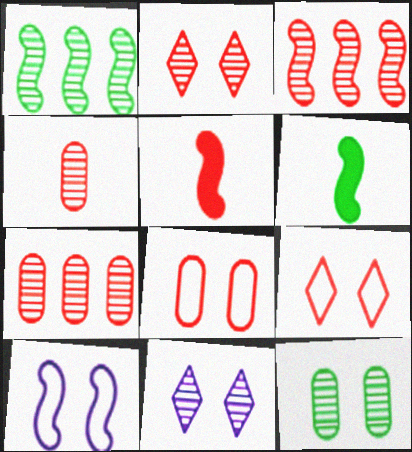[[1, 4, 11], 
[1, 5, 10], 
[2, 3, 4], 
[3, 6, 10], 
[5, 7, 9]]